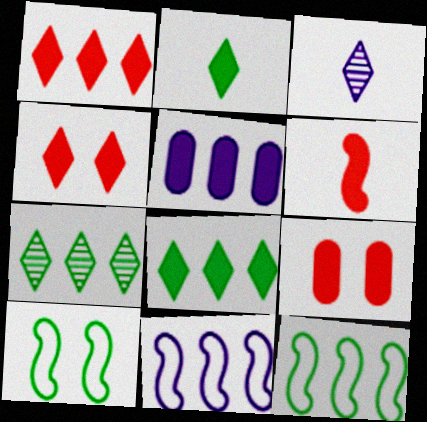[[1, 6, 9], 
[3, 9, 12]]